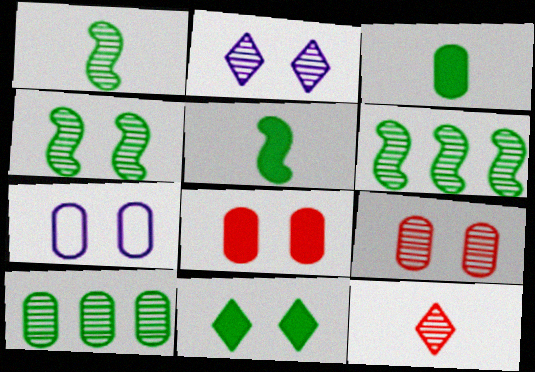[[1, 4, 6], 
[2, 4, 9]]